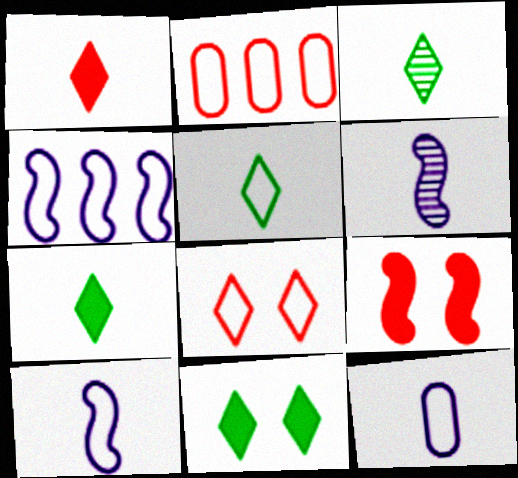[[2, 6, 11], 
[3, 5, 7]]